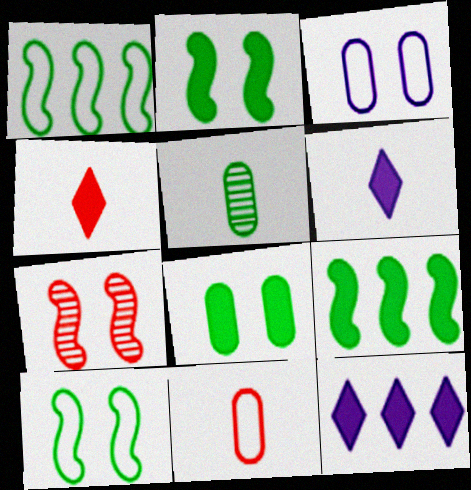[]